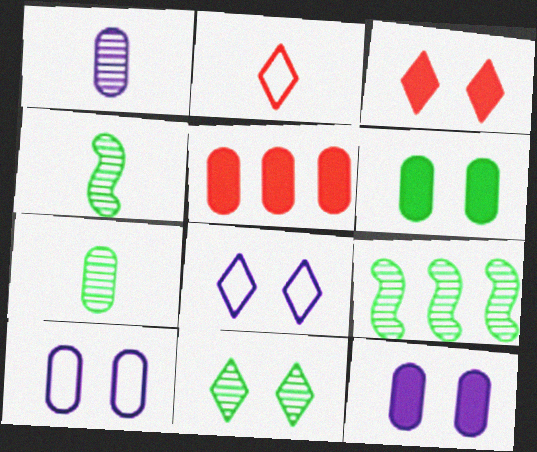[[2, 9, 12], 
[3, 8, 11], 
[4, 5, 8], 
[5, 7, 10], 
[7, 9, 11]]